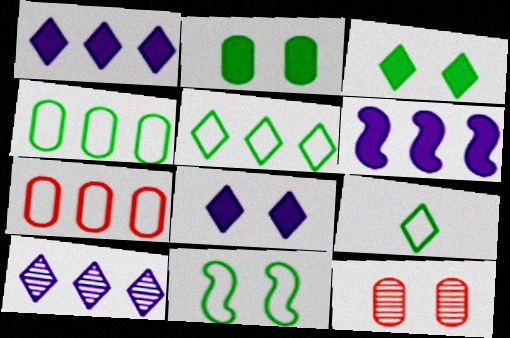[[4, 9, 11], 
[6, 9, 12], 
[8, 11, 12]]